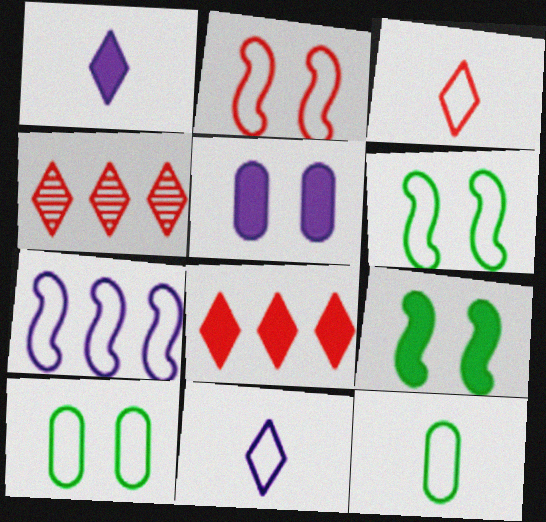[[3, 7, 10]]